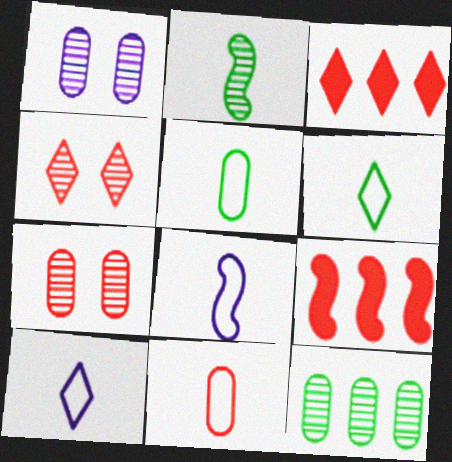[[1, 6, 9], 
[4, 9, 11], 
[6, 8, 11]]